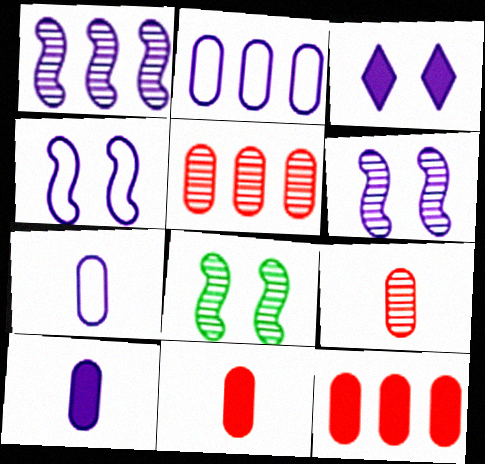[[1, 3, 7]]